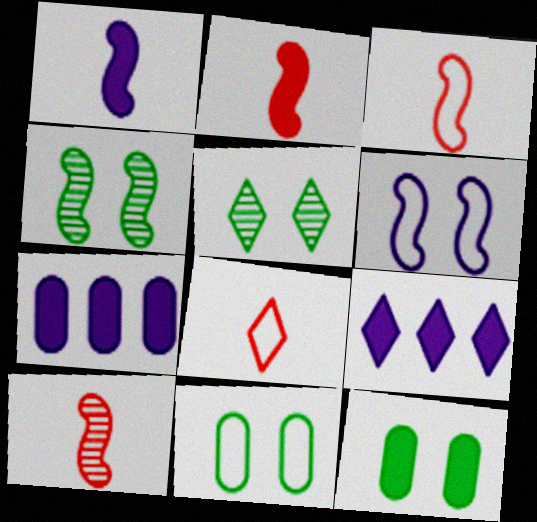[[2, 3, 10], 
[2, 9, 12], 
[3, 5, 7], 
[4, 7, 8], 
[5, 8, 9], 
[9, 10, 11]]